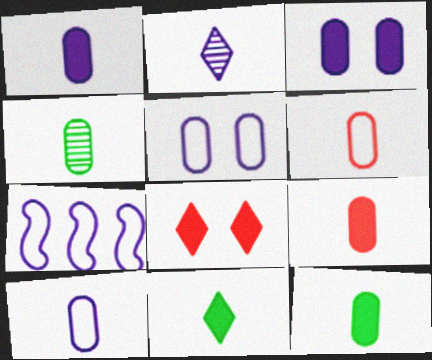[[1, 4, 6], 
[1, 9, 12], 
[2, 3, 7], 
[4, 7, 8], 
[4, 9, 10]]